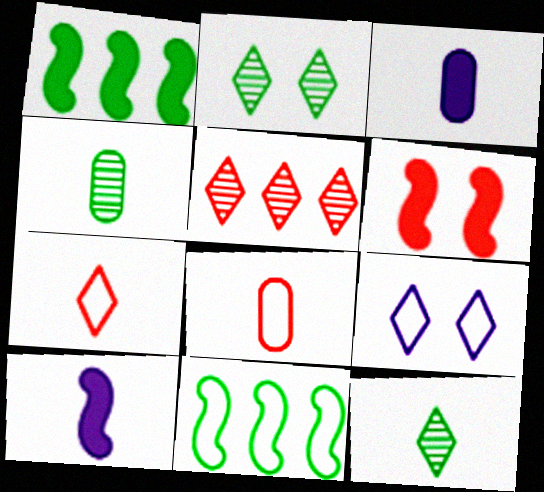[[1, 6, 10], 
[3, 4, 8], 
[4, 7, 10], 
[5, 6, 8], 
[8, 9, 11], 
[8, 10, 12]]